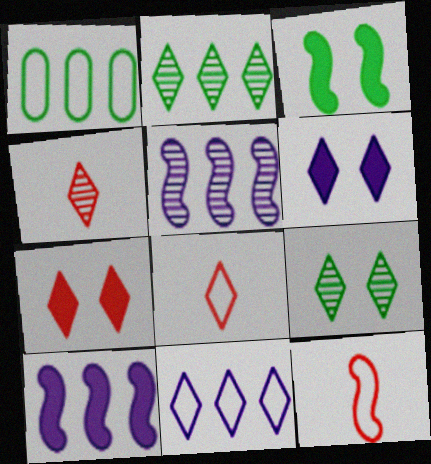[[2, 6, 8], 
[3, 5, 12]]